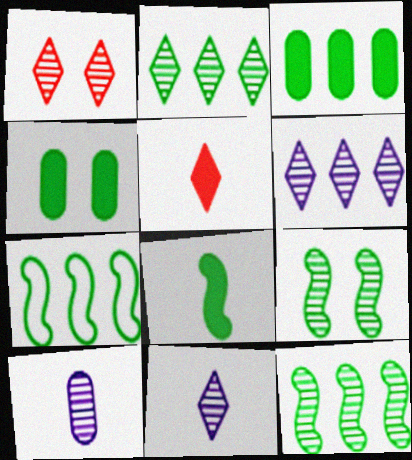[[1, 2, 11], 
[1, 10, 12], 
[2, 3, 7], 
[7, 8, 9]]